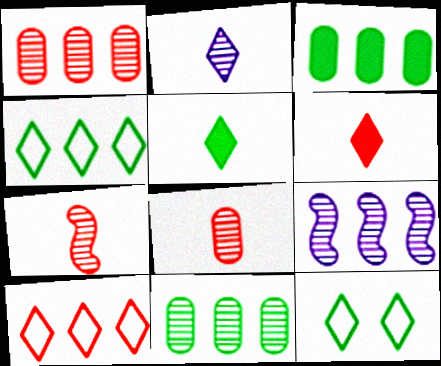[[3, 9, 10]]